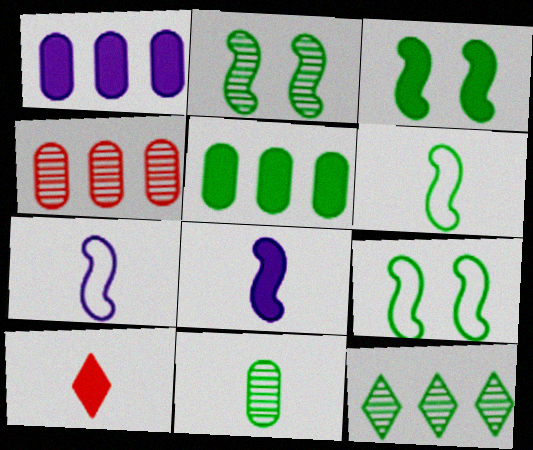[[1, 3, 10], 
[2, 3, 9], 
[2, 11, 12], 
[7, 10, 11]]